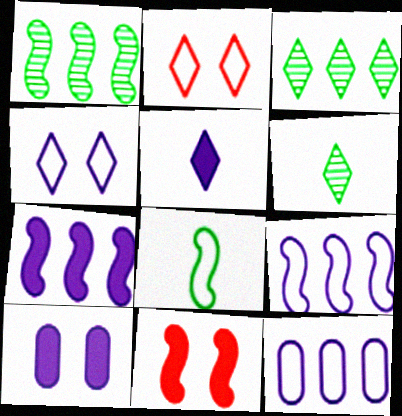[[2, 3, 5], 
[2, 8, 12], 
[5, 7, 10], 
[6, 11, 12]]